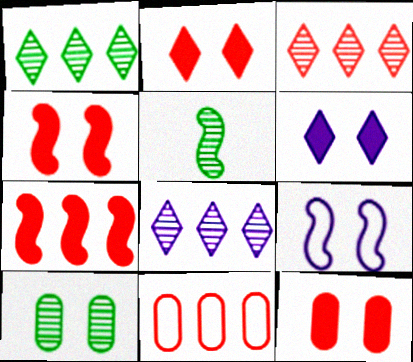[[1, 3, 8], 
[1, 5, 10], 
[2, 4, 12], 
[2, 9, 10], 
[3, 7, 11], 
[5, 6, 11], 
[5, 7, 9]]